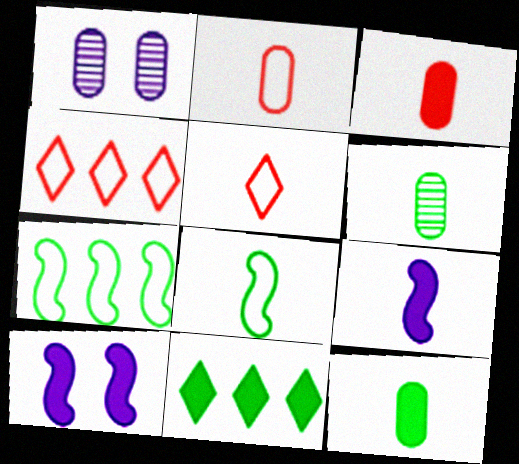[[3, 10, 11], 
[4, 6, 10], 
[5, 6, 9]]